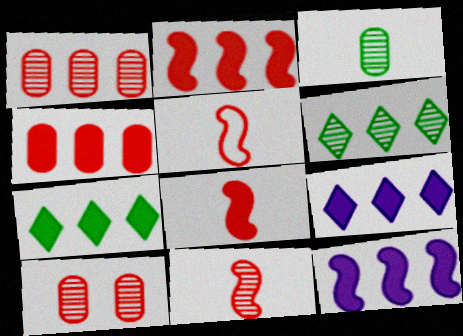[[4, 7, 12], 
[5, 8, 11]]